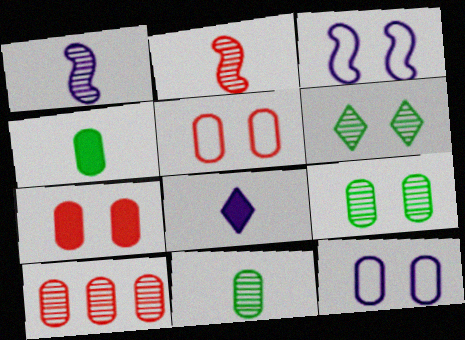[[1, 6, 10], 
[3, 6, 7], 
[4, 10, 12], 
[7, 9, 12]]